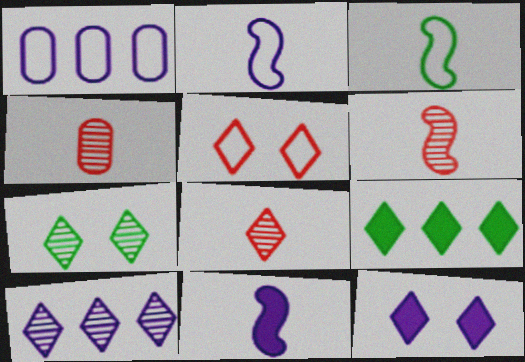[[1, 3, 5], 
[3, 6, 11], 
[4, 6, 8], 
[5, 7, 12], 
[7, 8, 10]]